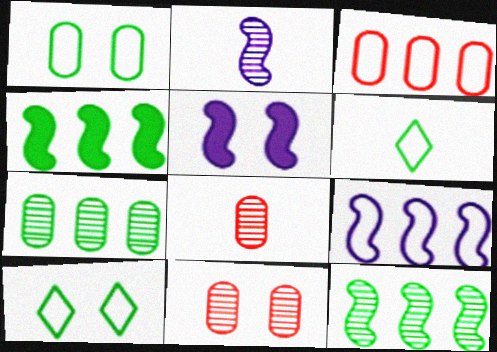[[2, 5, 9], 
[5, 10, 11]]